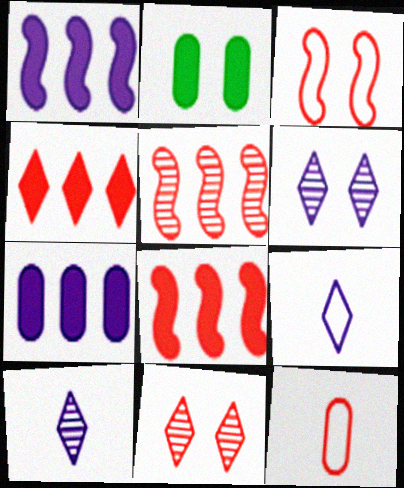[[2, 3, 6], 
[2, 5, 9], 
[8, 11, 12]]